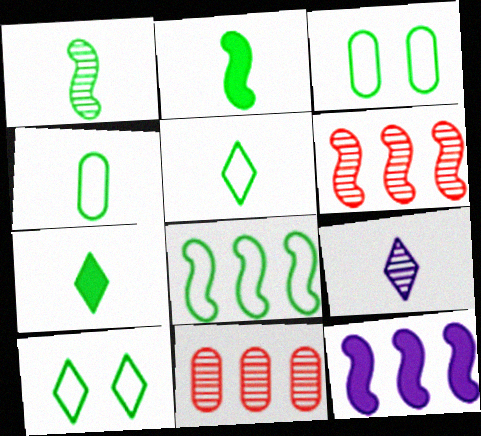[[1, 4, 7], 
[3, 5, 8], 
[4, 8, 10], 
[6, 8, 12]]